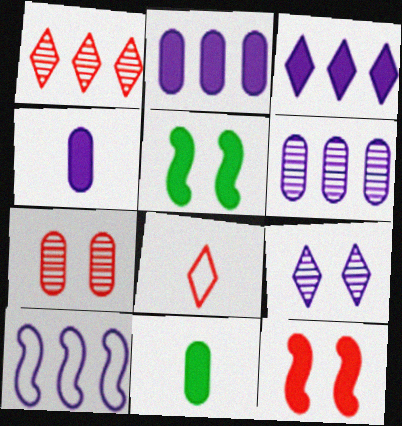[[3, 6, 10], 
[3, 11, 12], 
[4, 9, 10], 
[5, 6, 8]]